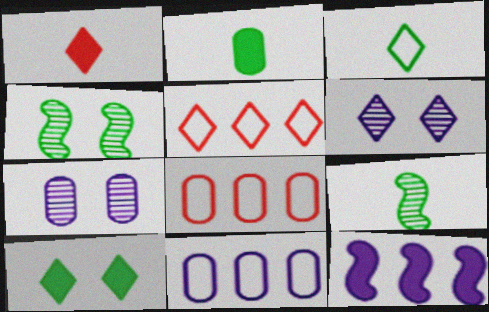[[1, 4, 11], 
[2, 3, 9], 
[2, 7, 8]]